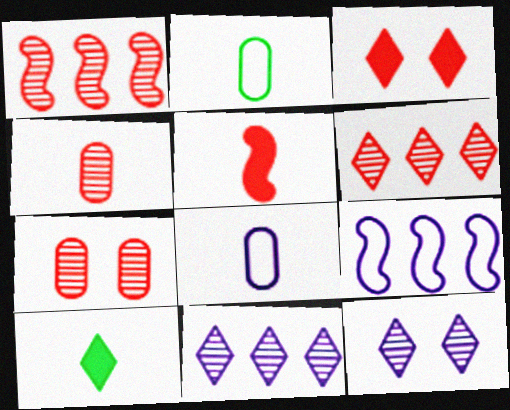[[7, 9, 10]]